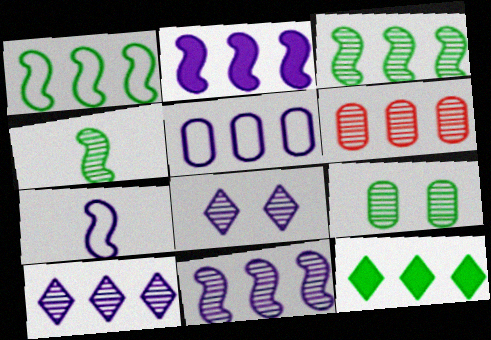[[2, 5, 10], 
[3, 6, 10], 
[4, 6, 8]]